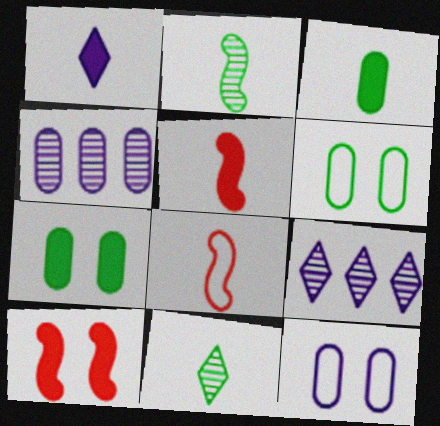[[1, 3, 5], 
[5, 6, 9], 
[7, 8, 9]]